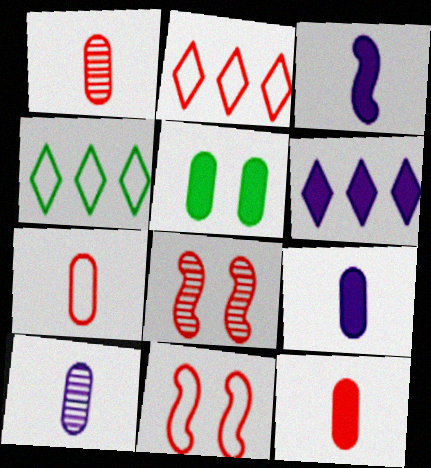[[1, 7, 12], 
[2, 7, 11], 
[2, 8, 12], 
[4, 8, 9]]